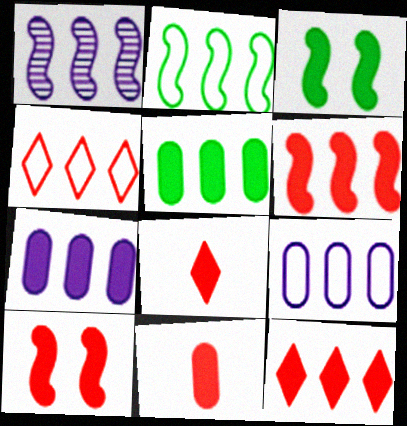[[1, 2, 6], 
[1, 4, 5], 
[2, 4, 9], 
[3, 7, 8], 
[10, 11, 12]]